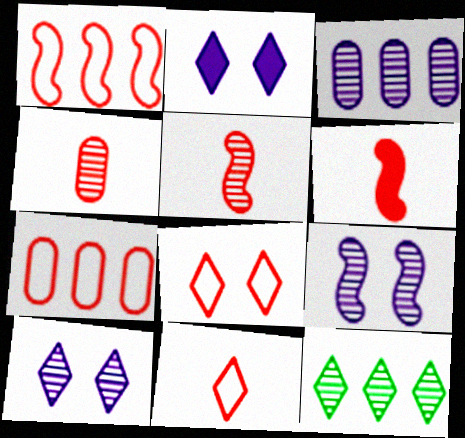[[2, 11, 12], 
[4, 6, 11], 
[4, 9, 12]]